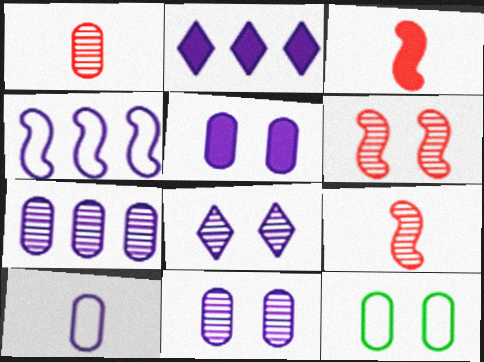[[2, 4, 7], 
[2, 9, 12], 
[5, 7, 10]]